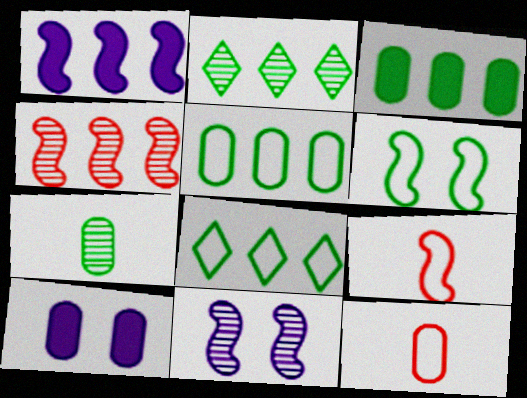[[2, 9, 10]]